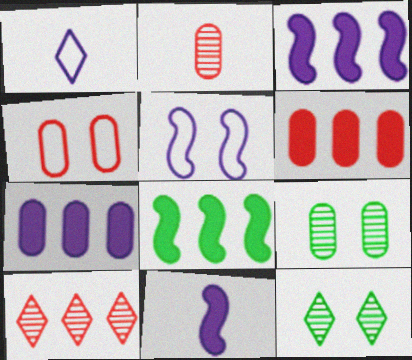[[2, 4, 6]]